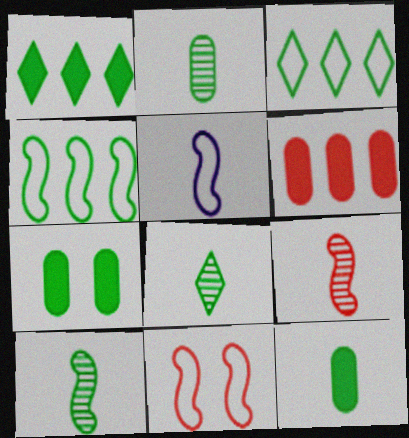[[2, 8, 10], 
[3, 7, 10], 
[4, 5, 11], 
[4, 7, 8]]